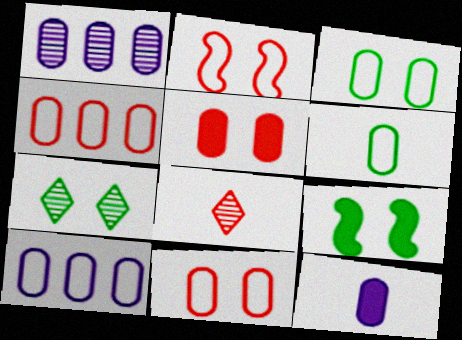[[1, 5, 6], 
[3, 7, 9], 
[6, 10, 11], 
[8, 9, 10]]